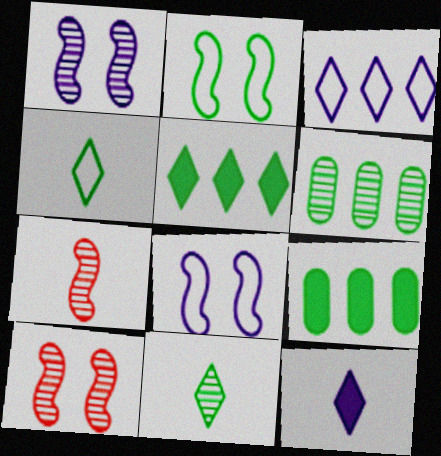[[2, 9, 11]]